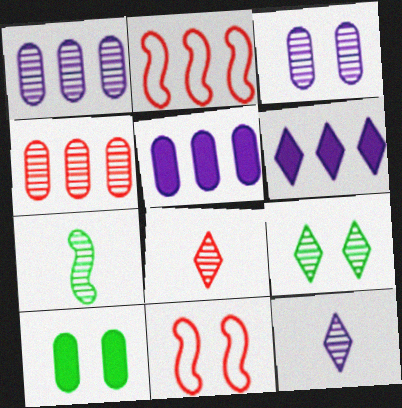[[2, 10, 12]]